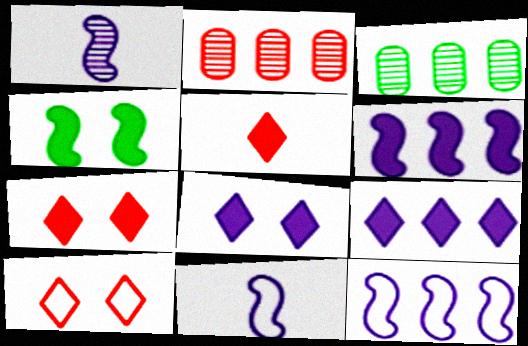[[3, 7, 11]]